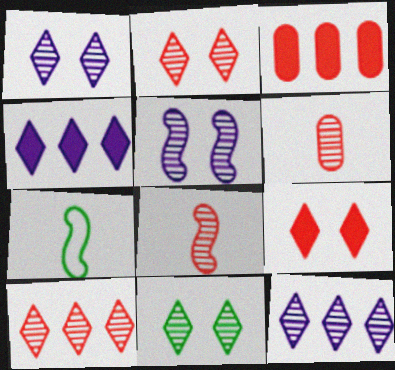[[1, 2, 11], 
[1, 3, 7]]